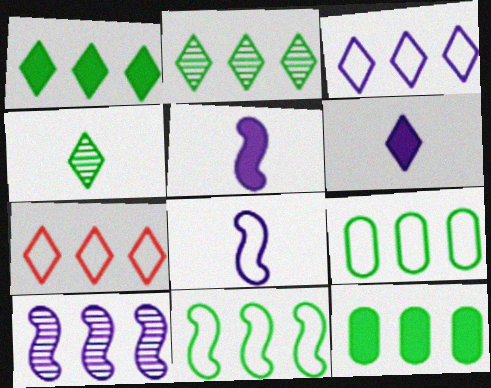[[2, 11, 12], 
[7, 10, 12]]